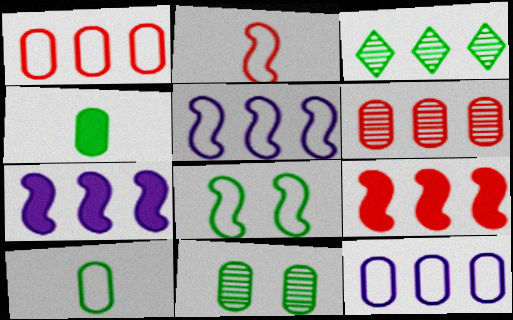[[1, 3, 7], 
[2, 5, 8], 
[3, 4, 8], 
[3, 9, 12]]